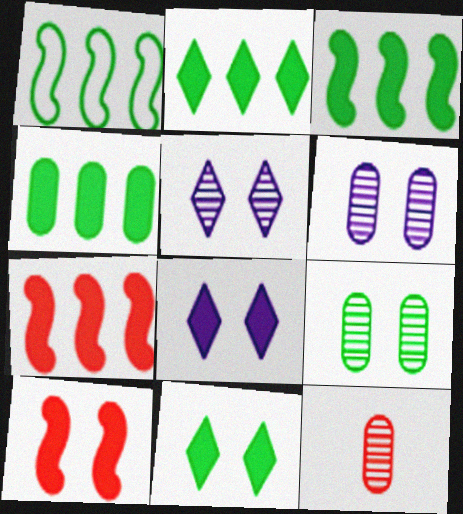[[1, 8, 12], 
[2, 3, 4]]